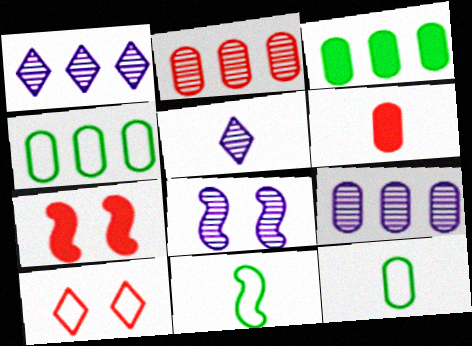[[1, 7, 12], 
[4, 5, 7], 
[5, 6, 11], 
[5, 8, 9]]